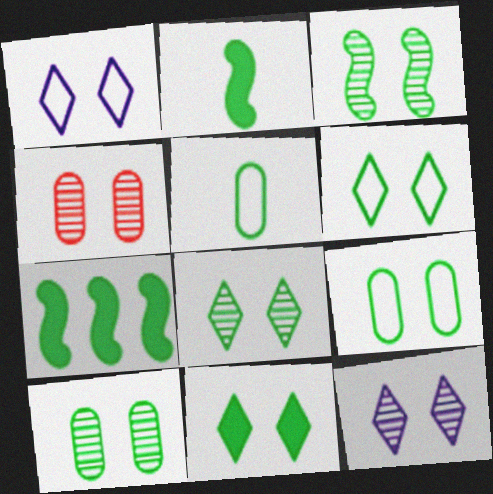[[3, 4, 12], 
[3, 8, 10], 
[3, 9, 11], 
[5, 7, 8], 
[6, 8, 11]]